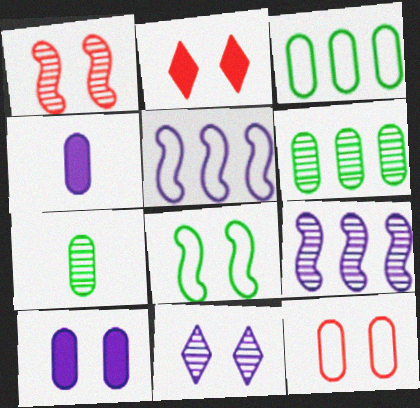[[1, 2, 12], 
[2, 5, 7], 
[4, 5, 11], 
[4, 6, 12]]